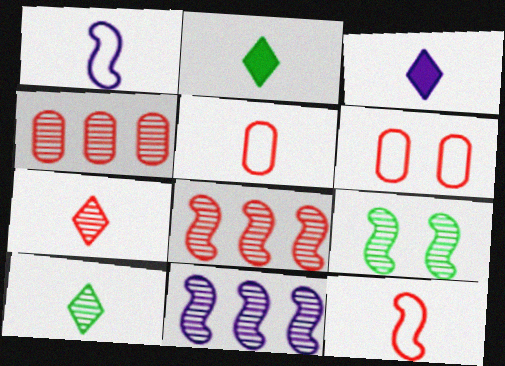[[2, 6, 11]]